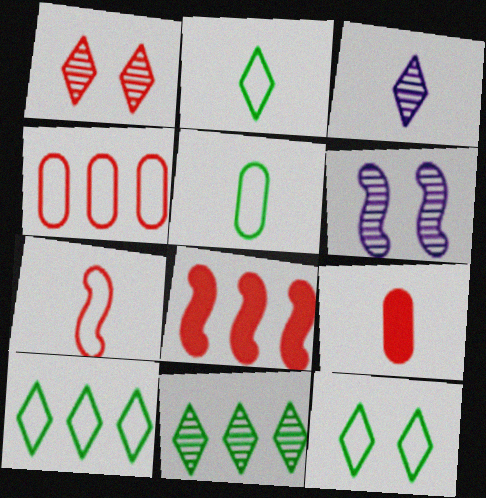[[1, 3, 11], 
[2, 10, 12], 
[6, 9, 10]]